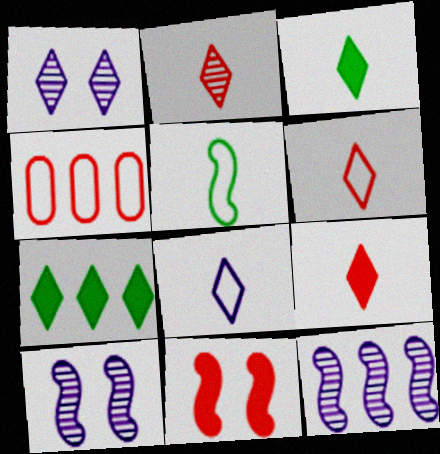[[1, 6, 7], 
[2, 3, 8], 
[2, 4, 11], 
[2, 6, 9], 
[3, 4, 10], 
[4, 7, 12], 
[5, 11, 12]]